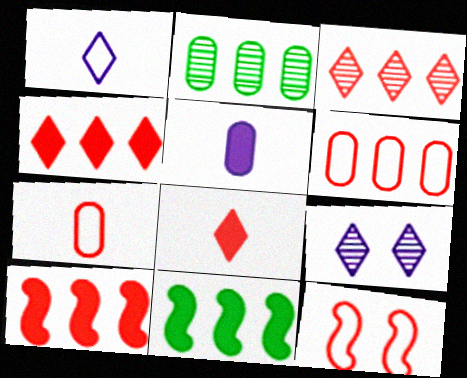[[3, 6, 10], 
[7, 9, 11]]